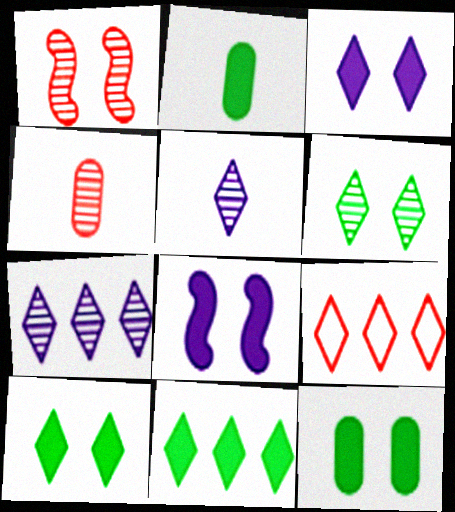[[5, 9, 10], 
[7, 9, 11]]